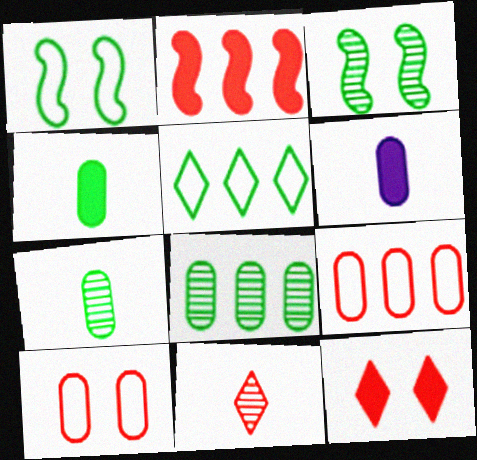[[2, 10, 11], 
[3, 4, 5], 
[6, 8, 10]]